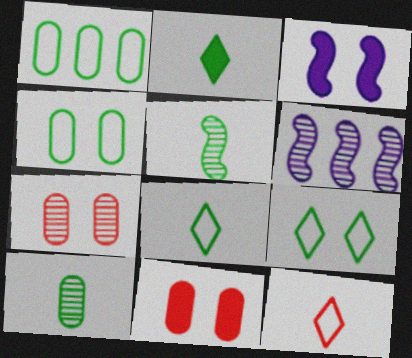[[3, 7, 9], 
[6, 8, 11]]